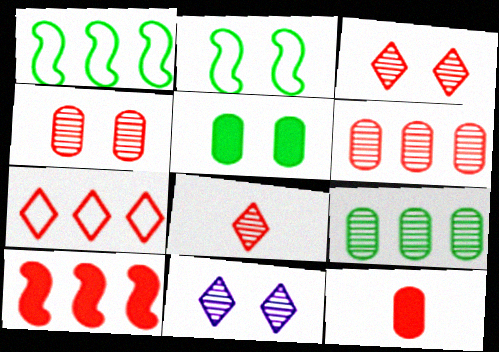[[1, 11, 12], 
[6, 7, 10]]